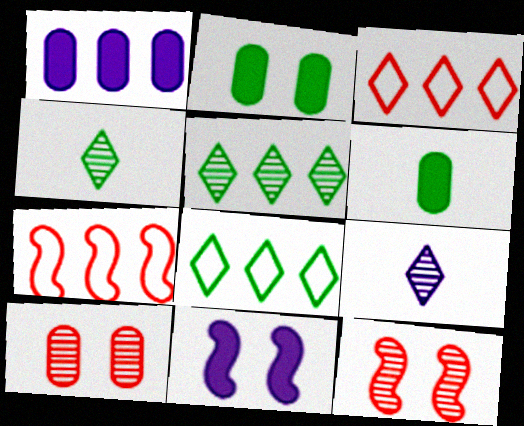[[1, 5, 7], 
[2, 7, 9]]